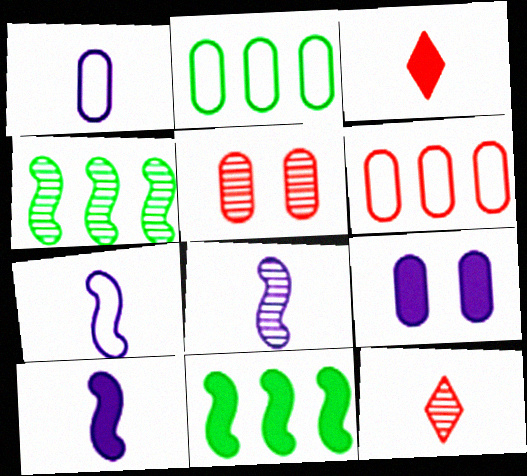[[3, 9, 11], 
[7, 8, 10]]